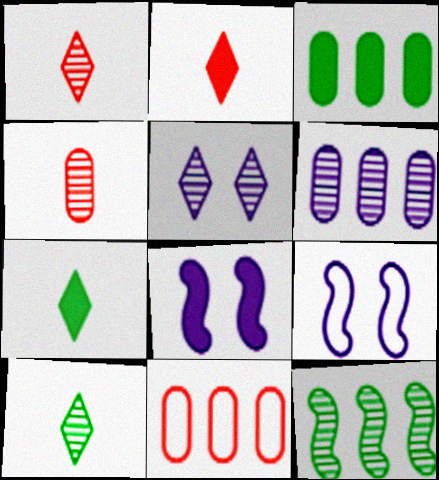[[1, 3, 9], 
[2, 3, 8], 
[3, 6, 11], 
[4, 5, 12], 
[8, 10, 11]]